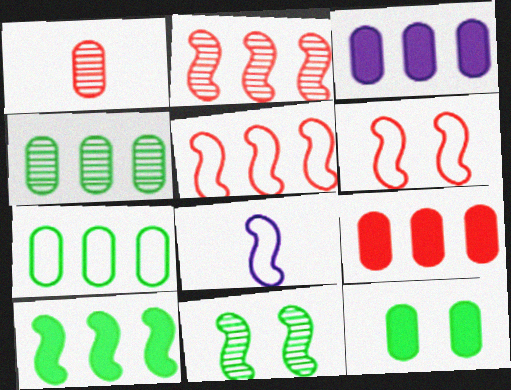[]